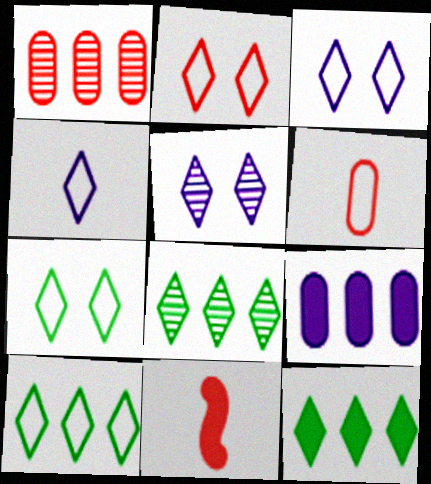[[1, 2, 11], 
[2, 3, 7], 
[2, 4, 10], 
[8, 10, 12]]